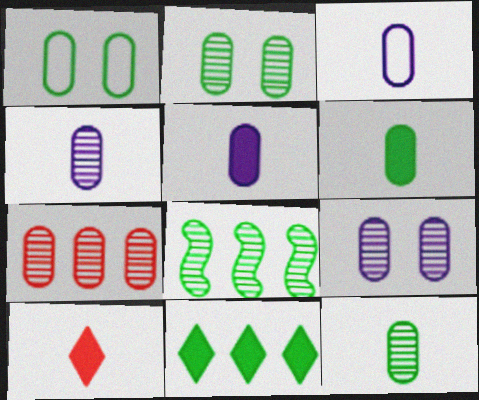[[1, 5, 7], 
[2, 4, 7], 
[3, 4, 5], 
[7, 9, 12]]